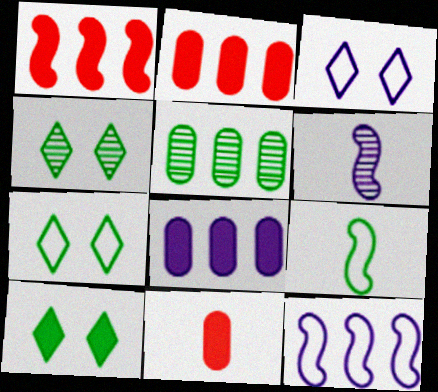[[2, 6, 7], 
[3, 6, 8], 
[4, 7, 10], 
[4, 11, 12], 
[5, 9, 10]]